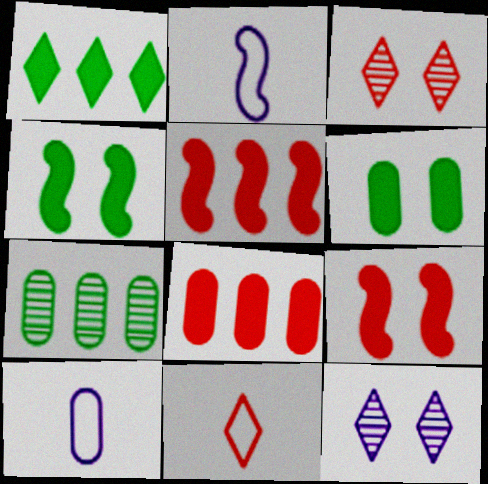[[1, 11, 12]]